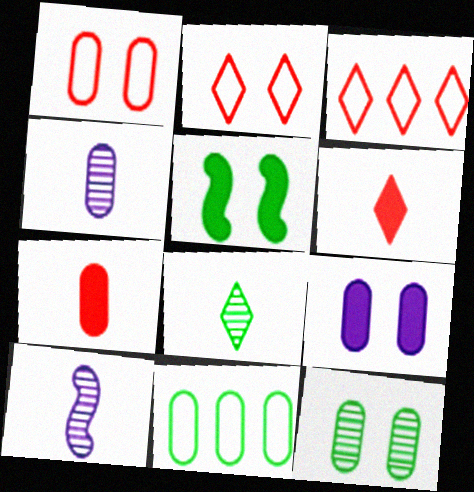[[1, 9, 12], 
[3, 4, 5], 
[5, 8, 11]]